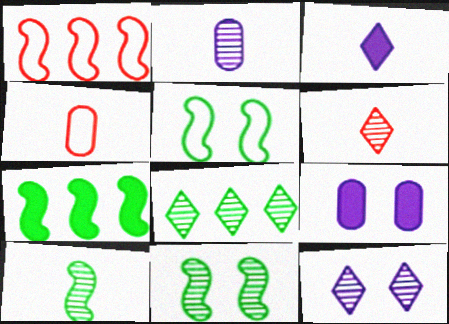[[2, 6, 10], 
[3, 4, 10], 
[4, 7, 12], 
[5, 7, 10], 
[6, 8, 12]]